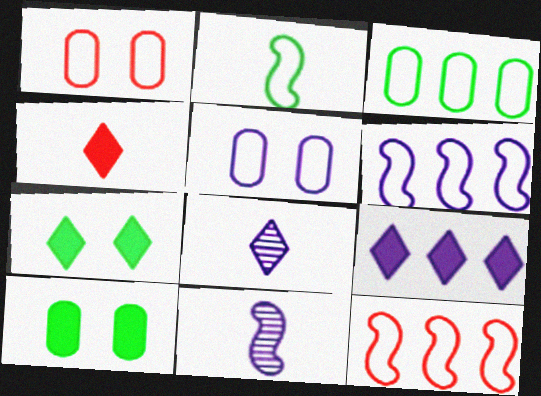[[4, 7, 9], 
[5, 9, 11], 
[8, 10, 12]]